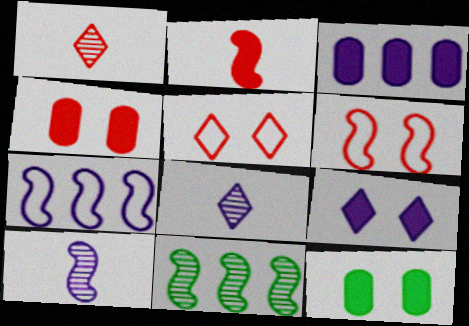[[1, 7, 12]]